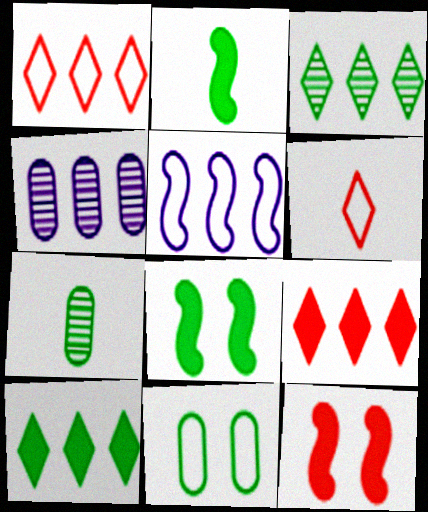[[2, 3, 11], 
[4, 6, 8], 
[5, 6, 11]]